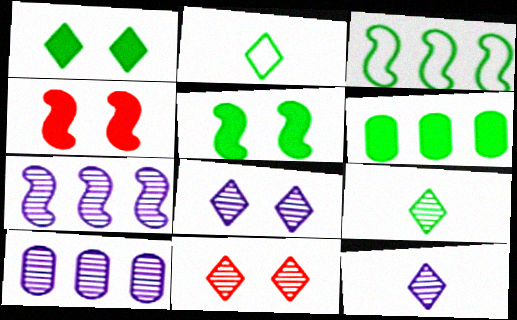[[2, 4, 10]]